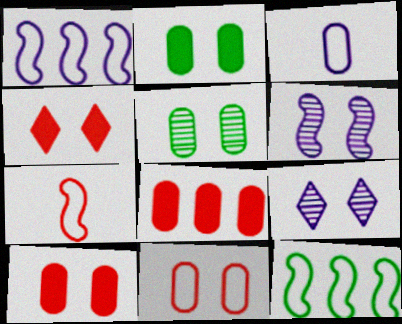[[3, 5, 8]]